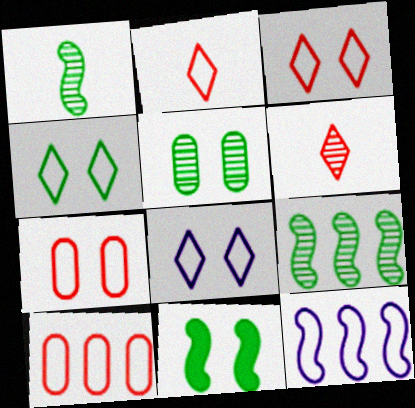[[3, 4, 8], 
[4, 5, 11]]